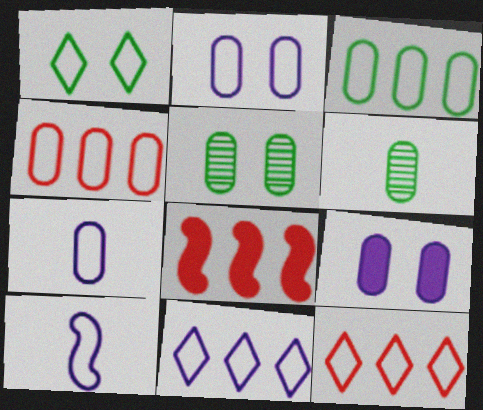[[1, 4, 10], 
[2, 10, 11], 
[4, 6, 9]]